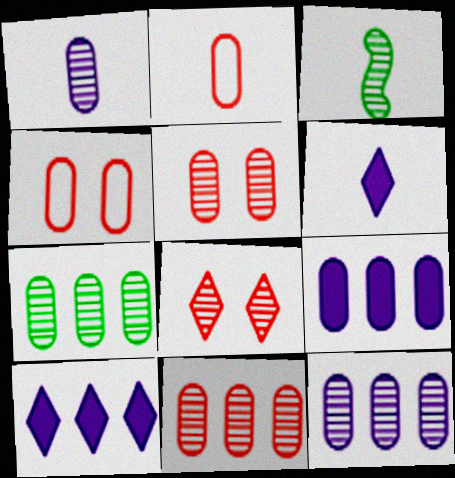[[1, 5, 7], 
[2, 3, 6], 
[3, 4, 10], 
[3, 8, 12], 
[7, 11, 12]]